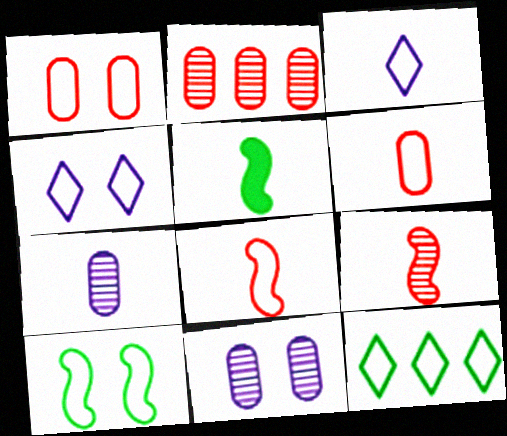[[1, 4, 10], 
[2, 4, 5]]